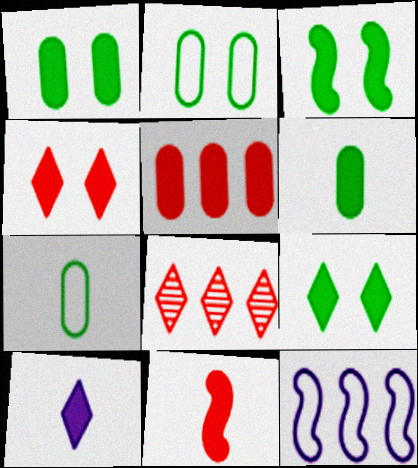[[1, 3, 9], 
[3, 5, 10], 
[4, 5, 11], 
[6, 10, 11]]